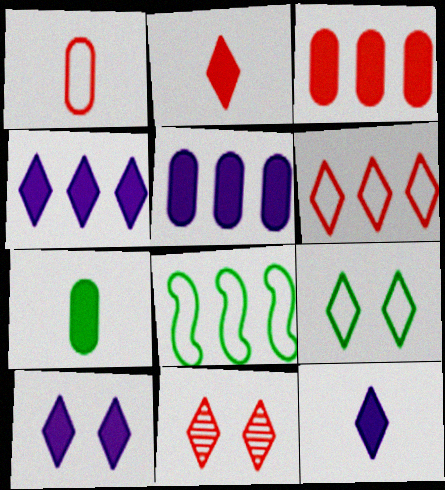[[2, 6, 11], 
[4, 10, 12], 
[9, 10, 11]]